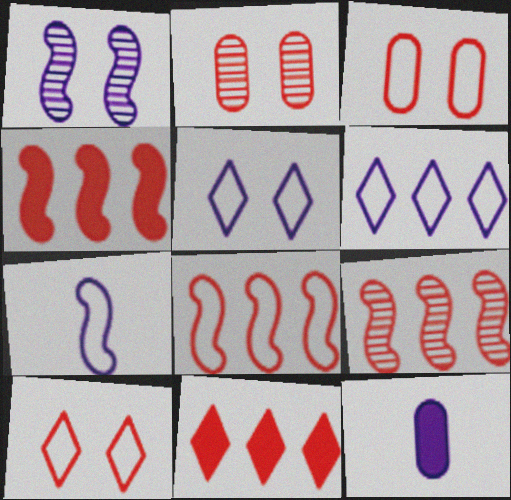[[1, 6, 12], 
[4, 8, 9]]